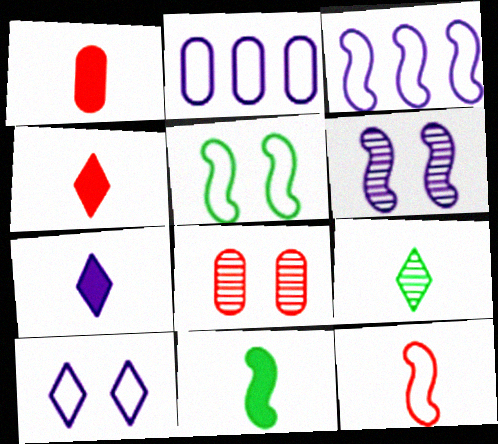[[1, 7, 11], 
[2, 6, 7], 
[3, 5, 12]]